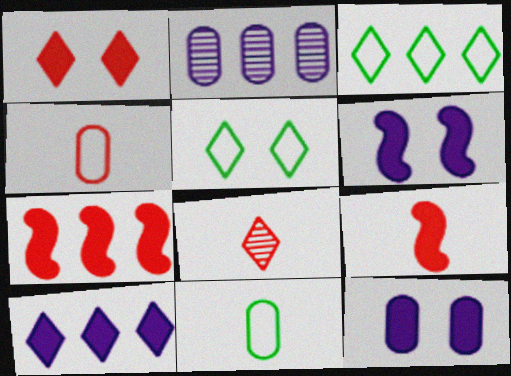[[2, 3, 7], 
[2, 5, 9], 
[4, 8, 9], 
[5, 8, 10]]